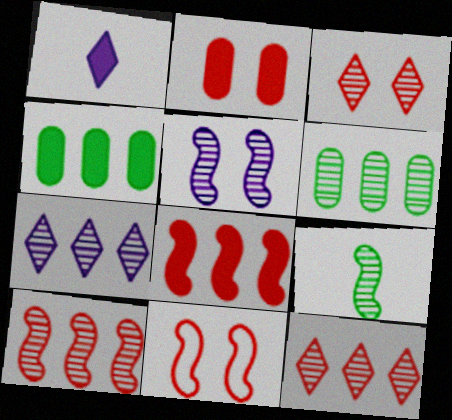[[1, 6, 11], 
[2, 3, 11], 
[5, 9, 10], 
[6, 7, 10]]